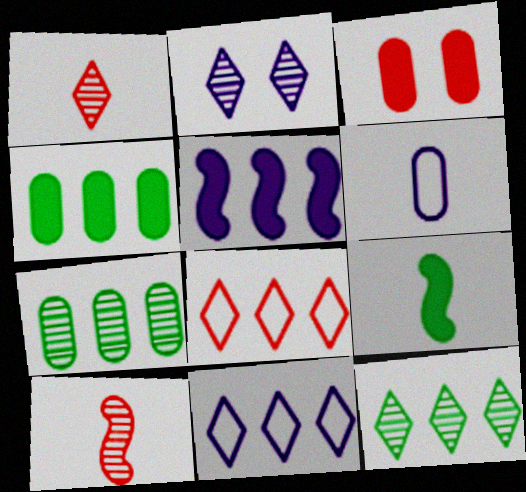[[1, 2, 12], 
[1, 6, 9], 
[2, 5, 6], 
[2, 7, 10], 
[3, 6, 7], 
[3, 8, 10], 
[5, 7, 8]]